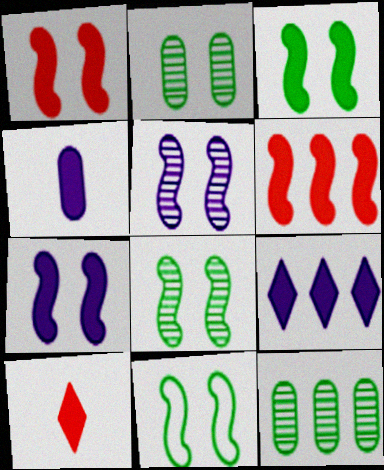[[1, 3, 7], 
[1, 5, 11], 
[3, 8, 11], 
[4, 7, 9]]